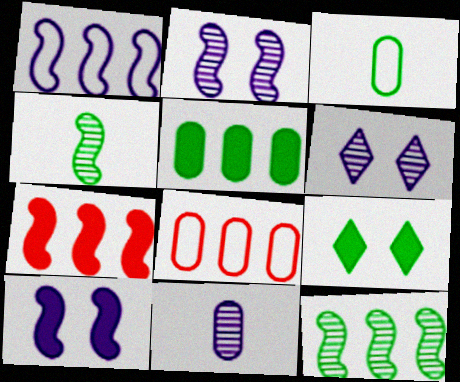[[1, 7, 12], 
[3, 6, 7], 
[3, 9, 12]]